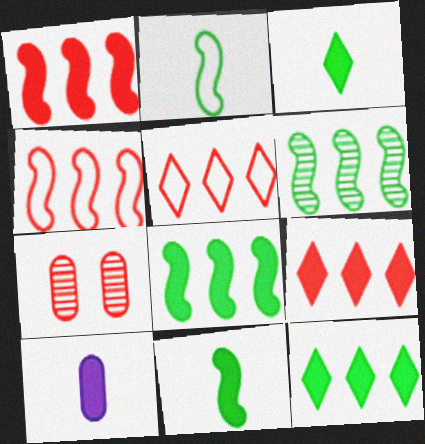[]